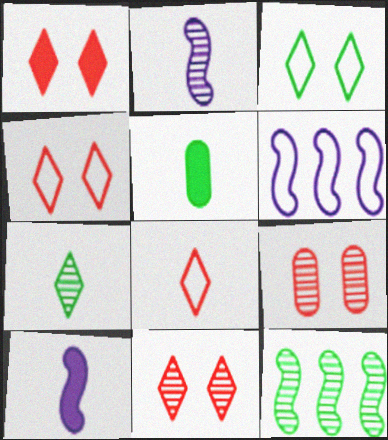[[1, 4, 11], 
[2, 5, 8], 
[3, 5, 12], 
[5, 6, 11]]